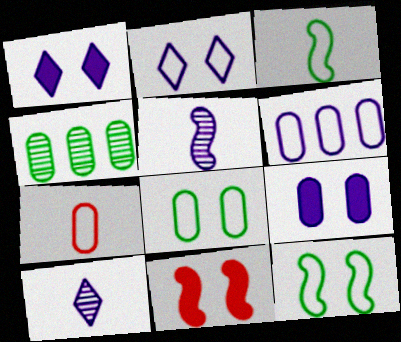[[1, 5, 6], 
[4, 7, 9], 
[6, 7, 8]]